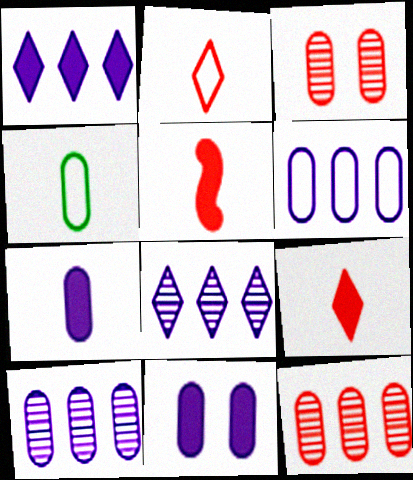[[4, 11, 12]]